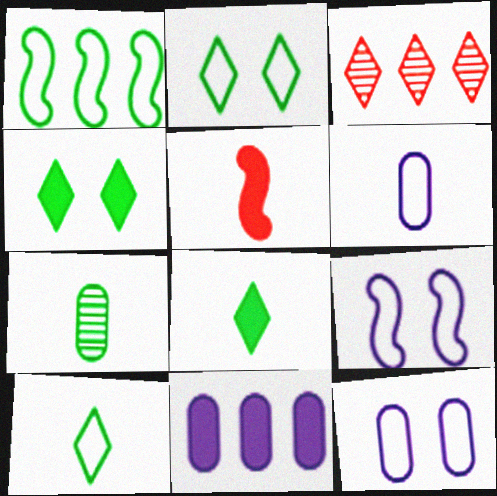[[1, 3, 11], 
[1, 4, 7], 
[4, 5, 11]]